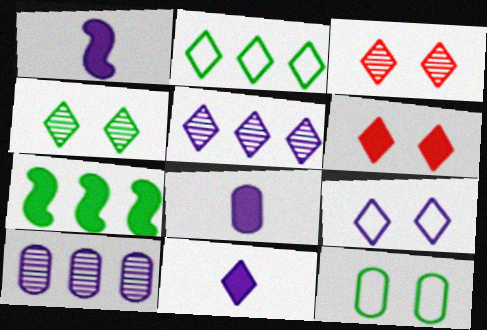[[1, 8, 11], 
[1, 9, 10], 
[2, 3, 11], 
[4, 6, 9], 
[5, 9, 11], 
[6, 7, 8]]